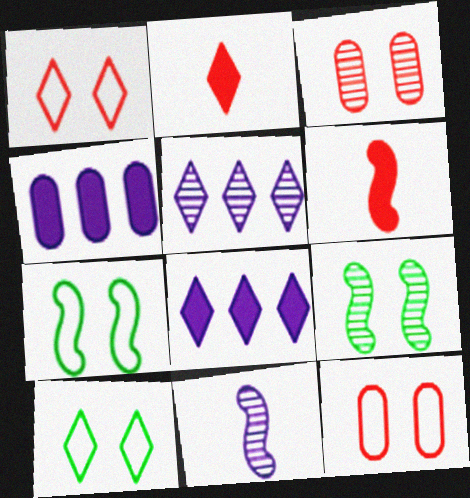[[2, 5, 10]]